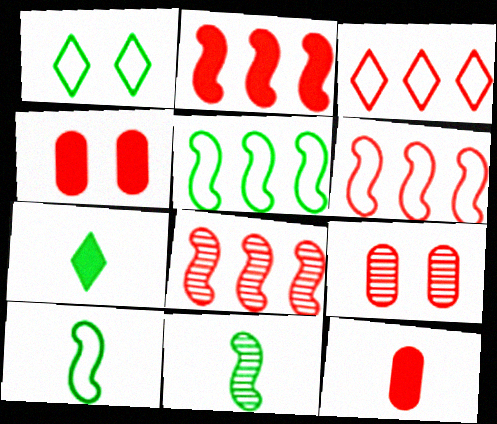[[2, 6, 8]]